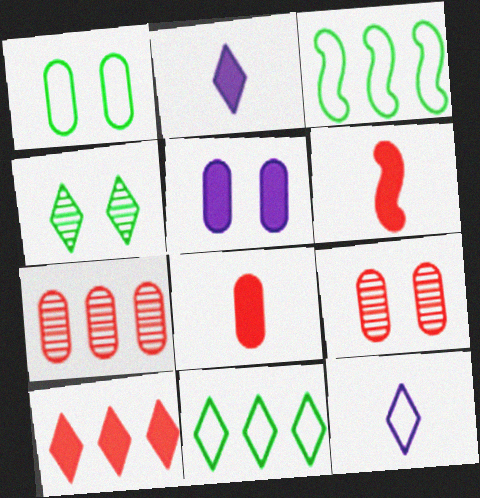[[1, 5, 9], 
[2, 3, 9], 
[4, 10, 12]]